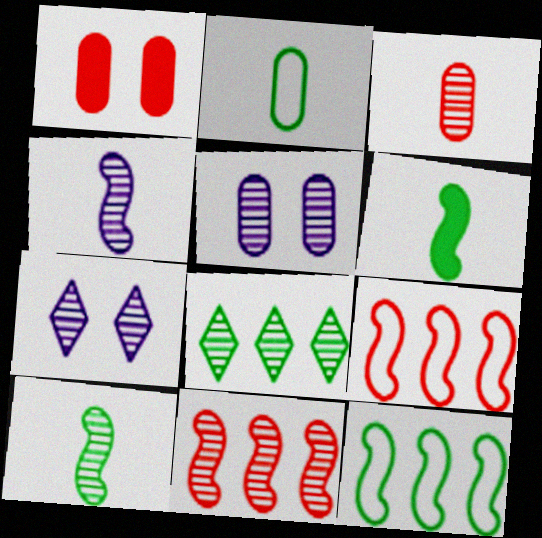[]